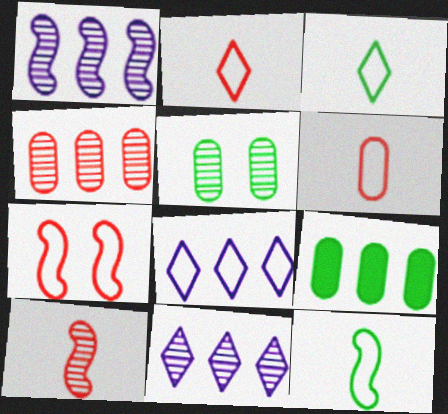[[5, 10, 11]]